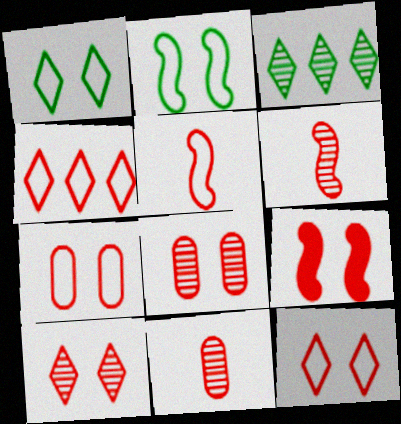[[4, 5, 7], 
[4, 9, 11], 
[7, 9, 10], 
[8, 9, 12]]